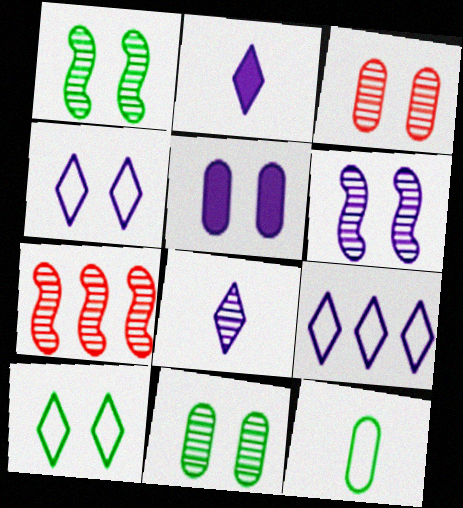[[4, 5, 6], 
[7, 8, 11]]